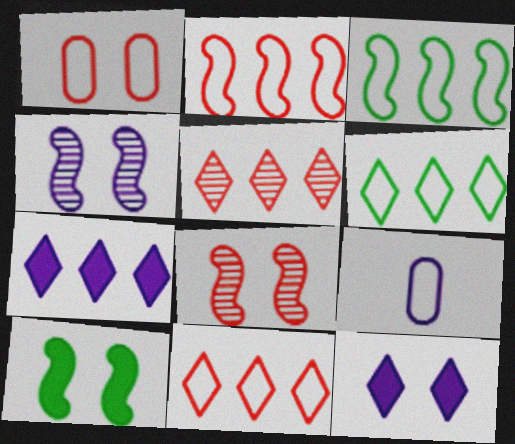[[4, 7, 9], 
[5, 6, 7], 
[5, 9, 10]]